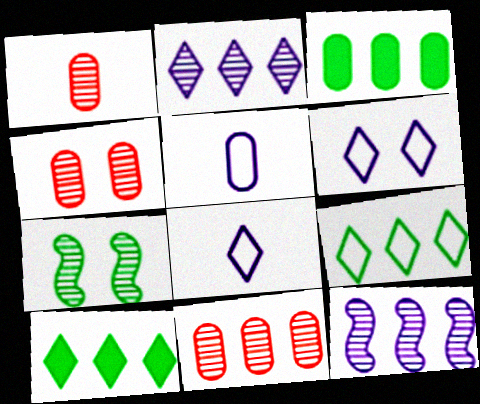[[1, 2, 7], 
[1, 4, 11], 
[3, 4, 5]]